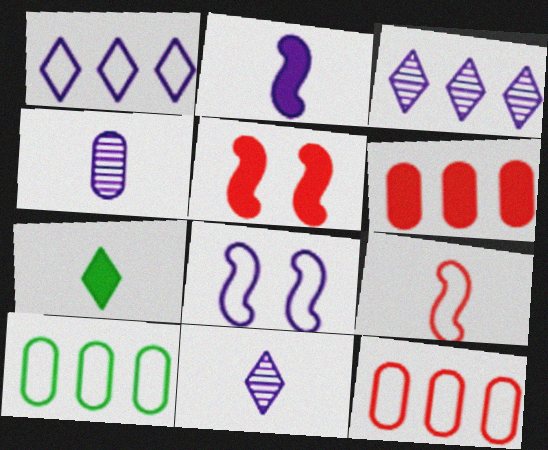[[4, 7, 9], 
[5, 10, 11]]